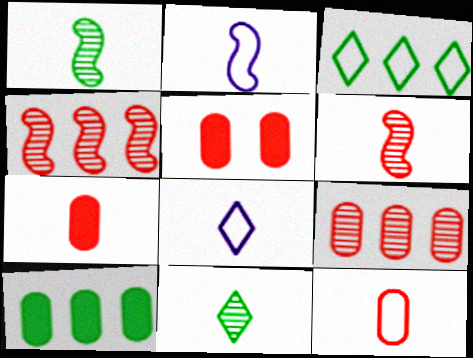[[1, 7, 8], 
[2, 7, 11], 
[5, 9, 12]]